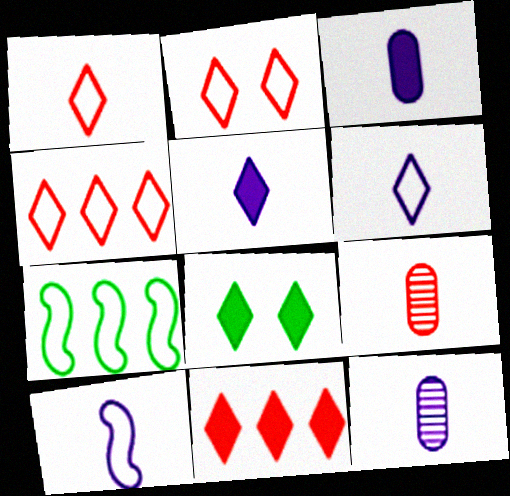[[1, 2, 4], 
[5, 8, 11], 
[5, 10, 12]]